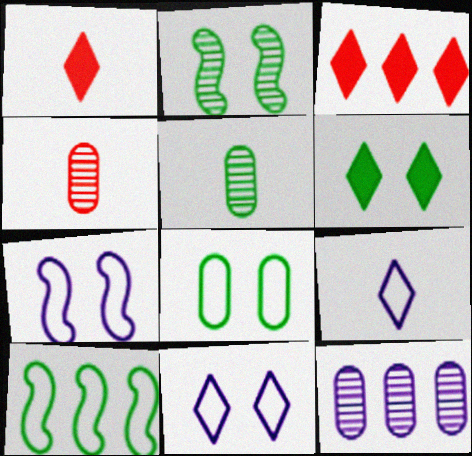[[2, 6, 8], 
[3, 5, 7], 
[3, 10, 12], 
[5, 6, 10]]